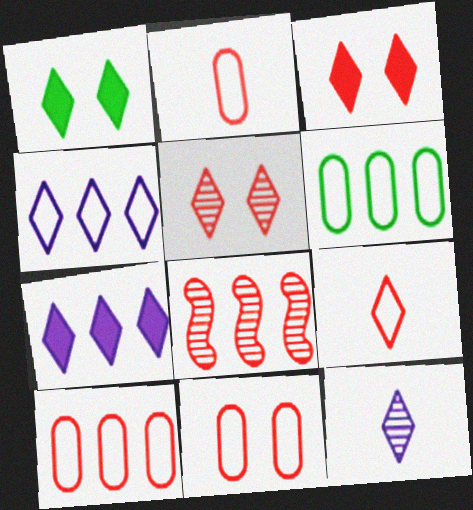[[2, 3, 8], 
[2, 10, 11], 
[6, 7, 8]]